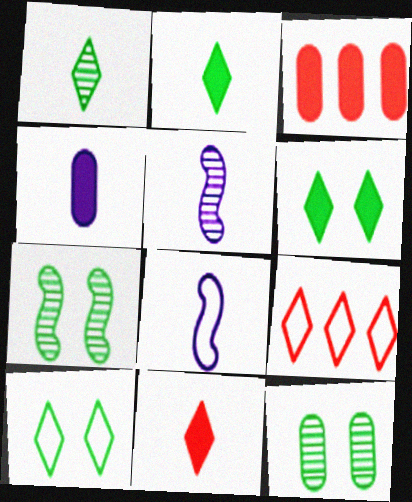[[3, 5, 10], 
[4, 7, 9]]